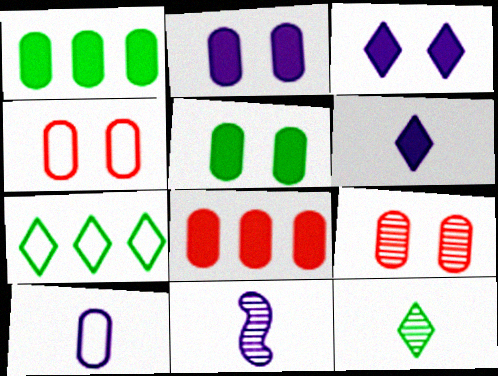[[1, 9, 10], 
[6, 10, 11]]